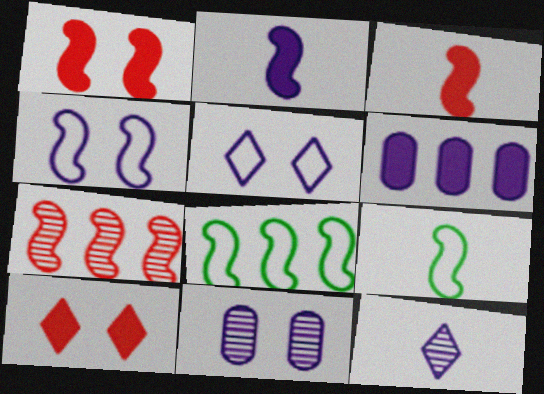[[4, 6, 12]]